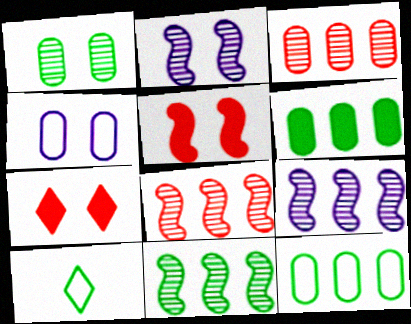[[8, 9, 11]]